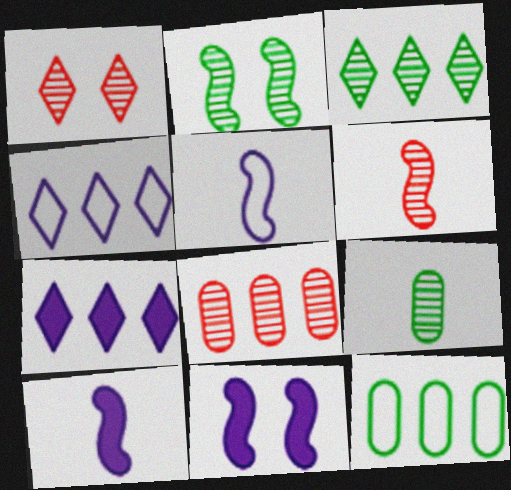[[1, 6, 8], 
[1, 10, 12], 
[2, 3, 9]]